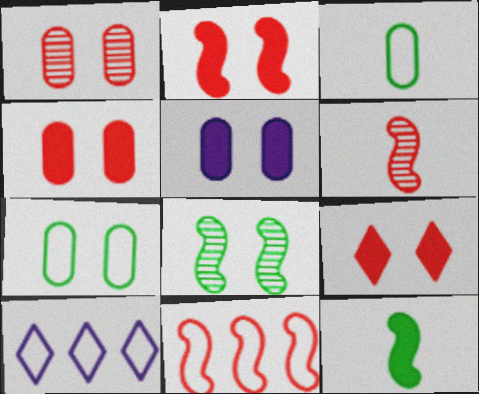[[1, 5, 7], 
[1, 10, 12], 
[2, 4, 9], 
[2, 6, 11]]